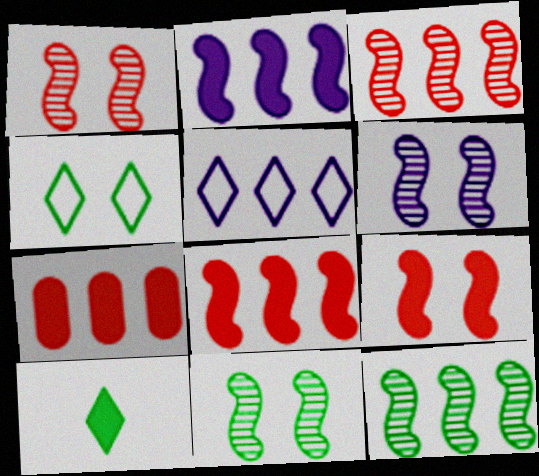[[1, 6, 11], 
[5, 7, 12]]